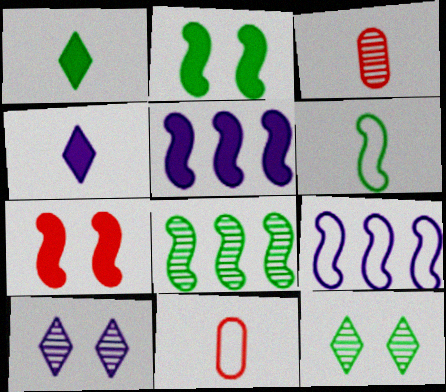[[2, 6, 8], 
[3, 4, 6], 
[3, 8, 10], 
[5, 11, 12]]